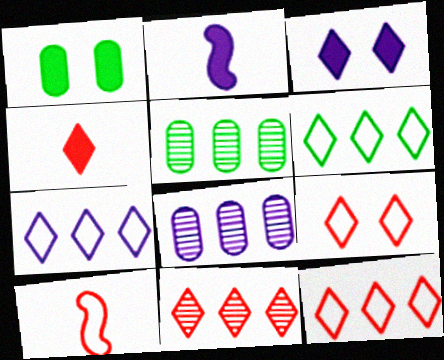[[2, 5, 9], 
[3, 5, 10], 
[4, 9, 11], 
[6, 7, 12]]